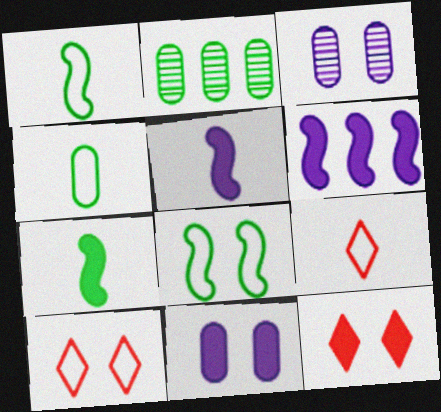[[2, 5, 10], 
[3, 8, 12]]